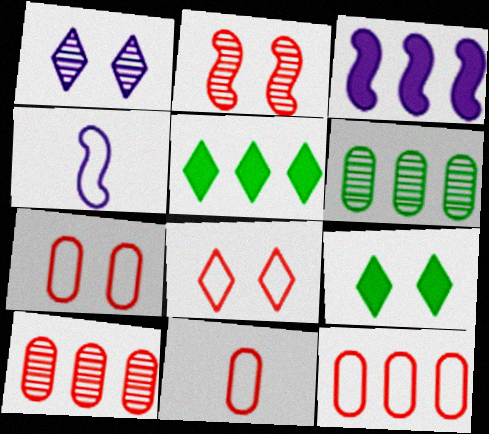[[1, 8, 9], 
[4, 9, 10], 
[7, 11, 12]]